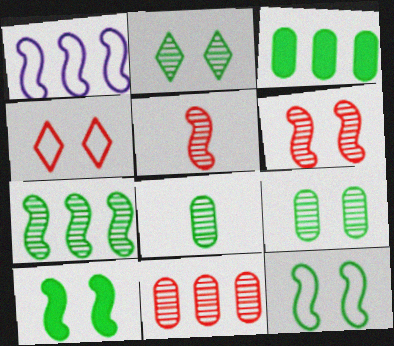[[1, 5, 10], 
[2, 7, 8]]